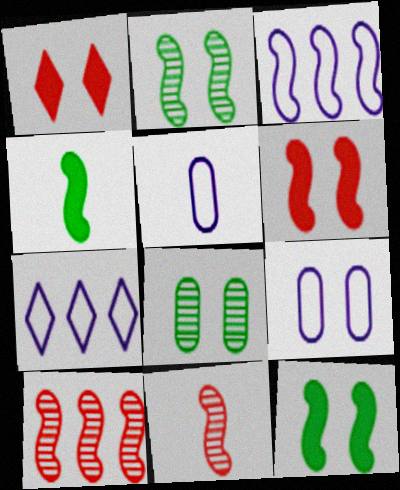[[1, 2, 9], 
[3, 11, 12]]